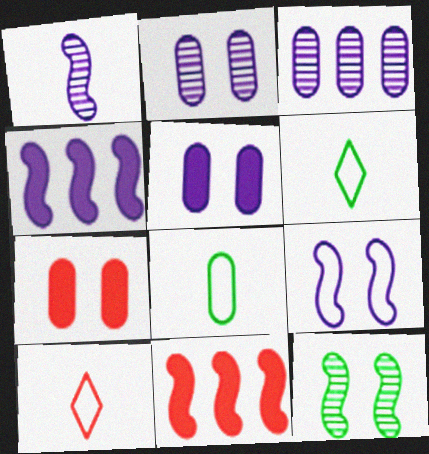[[1, 4, 9], 
[2, 6, 11], 
[3, 7, 8]]